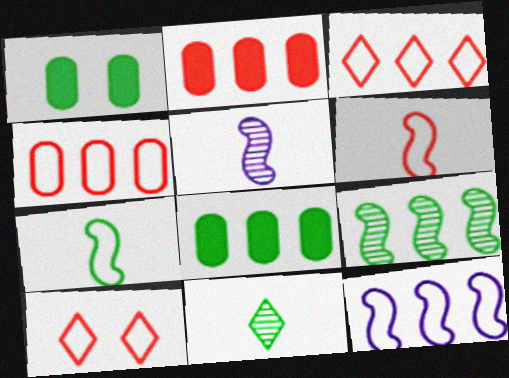[[1, 3, 5], 
[4, 6, 10], 
[5, 8, 10]]